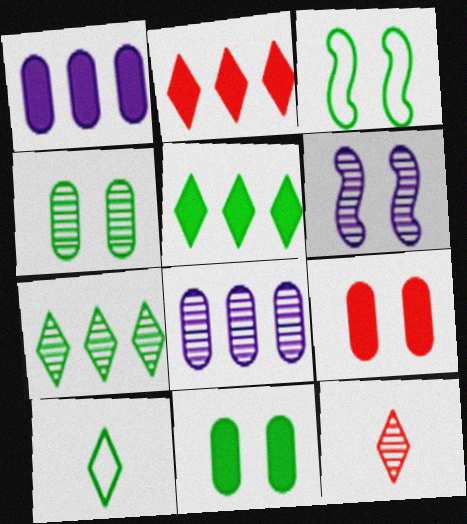[[1, 3, 12]]